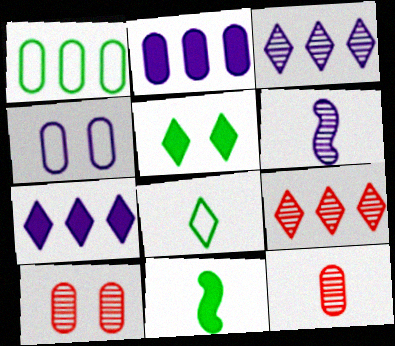[[4, 6, 7], 
[4, 9, 11]]